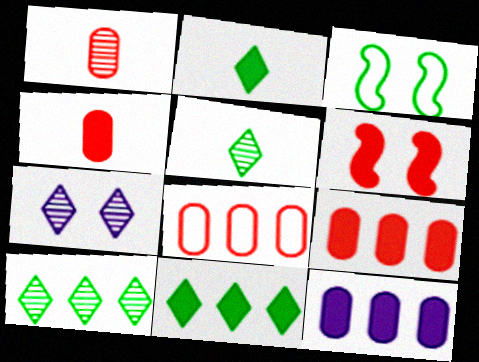[[2, 6, 12]]